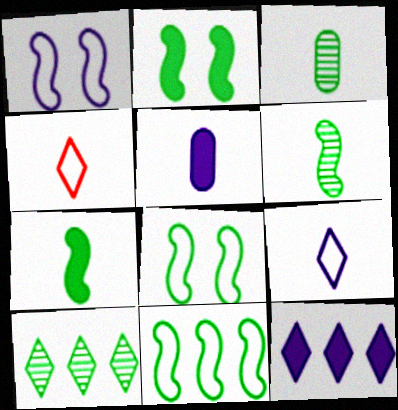[[2, 6, 11], 
[4, 5, 6]]